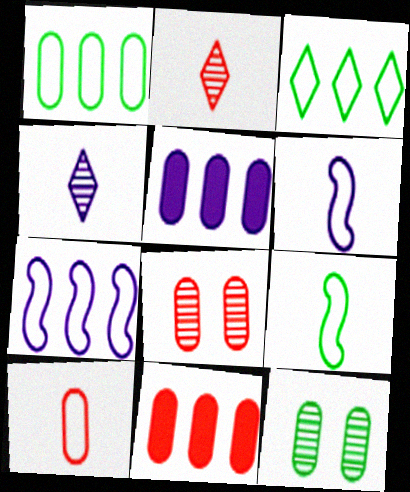[[5, 10, 12], 
[8, 10, 11]]